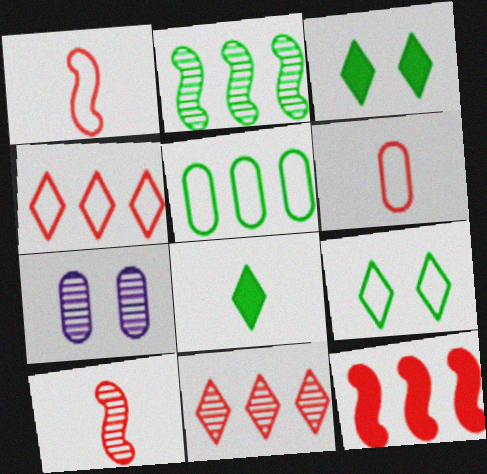[]